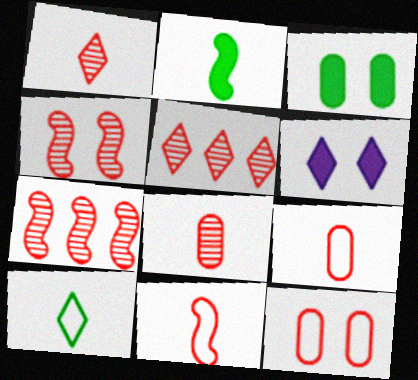[[4, 5, 8], 
[5, 6, 10]]